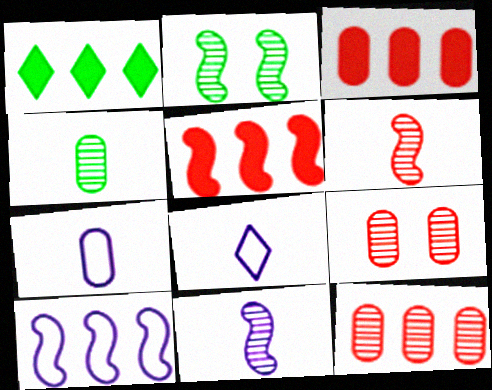[[1, 10, 12], 
[2, 3, 8]]